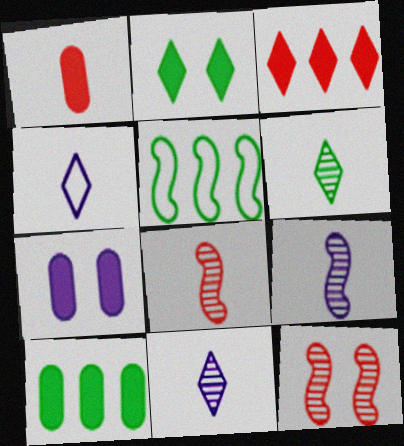[[1, 7, 10], 
[4, 10, 12]]